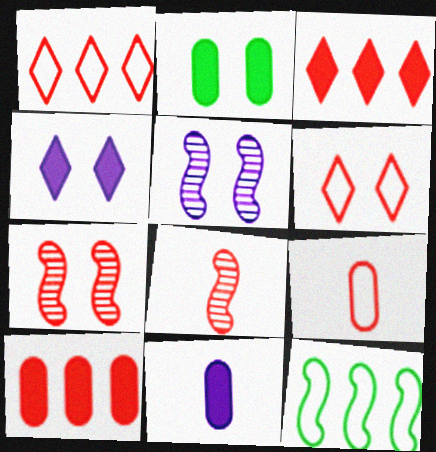[[2, 5, 6], 
[2, 10, 11], 
[3, 7, 9], 
[6, 8, 10]]